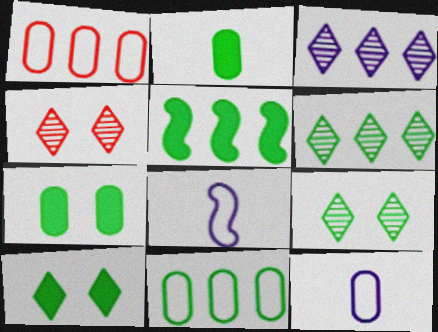[[1, 3, 5], 
[2, 5, 10], 
[4, 5, 12], 
[5, 6, 11]]